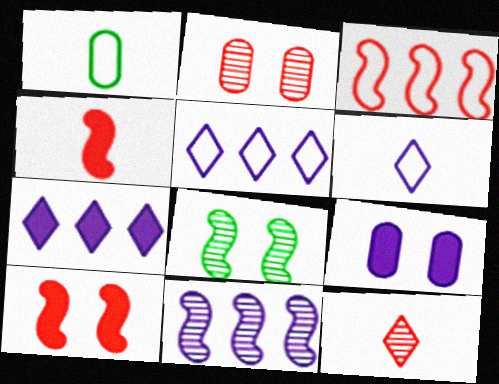[[6, 9, 11]]